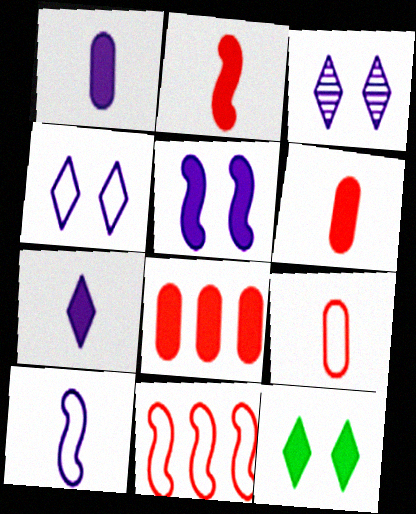[]